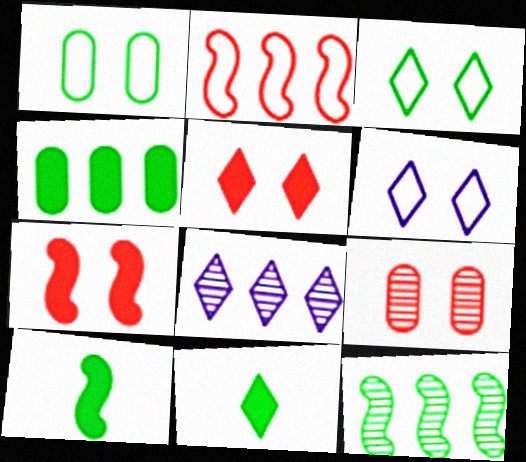[[1, 11, 12], 
[2, 4, 8]]